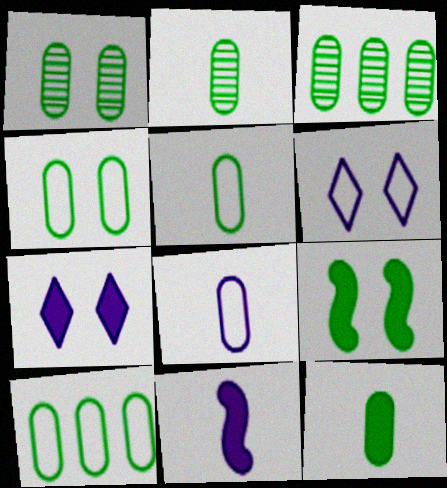[[1, 2, 3], 
[1, 10, 12], 
[2, 5, 12], 
[3, 4, 12], 
[4, 5, 10]]